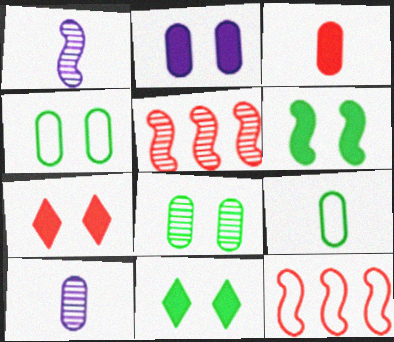[[1, 6, 12], 
[2, 6, 7], 
[3, 9, 10], 
[10, 11, 12]]